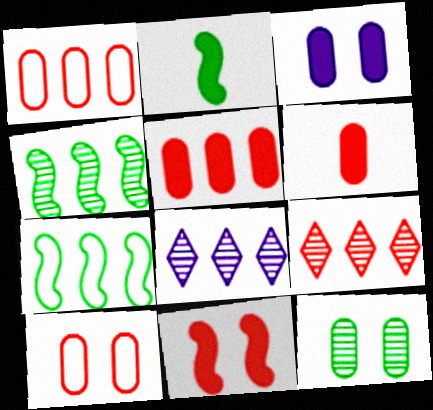[[2, 8, 10], 
[3, 10, 12], 
[5, 7, 8]]